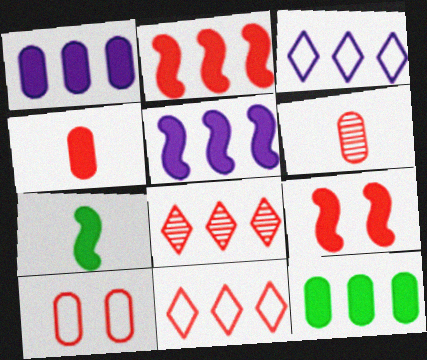[[5, 7, 9], 
[6, 9, 11]]